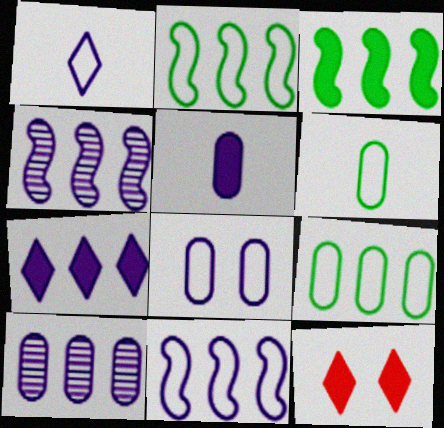[[1, 8, 11], 
[3, 5, 12], 
[4, 6, 12], 
[5, 8, 10], 
[7, 10, 11]]